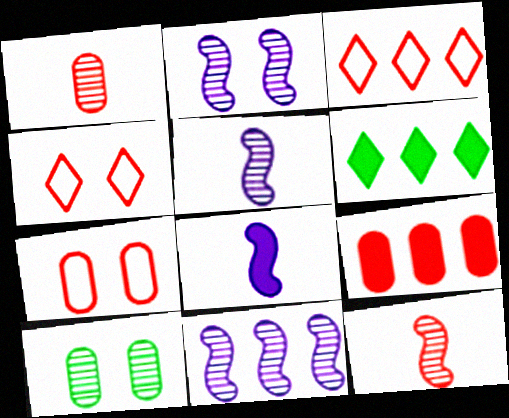[[1, 7, 9], 
[2, 5, 11], 
[3, 8, 10], 
[4, 9, 12], 
[5, 6, 7]]